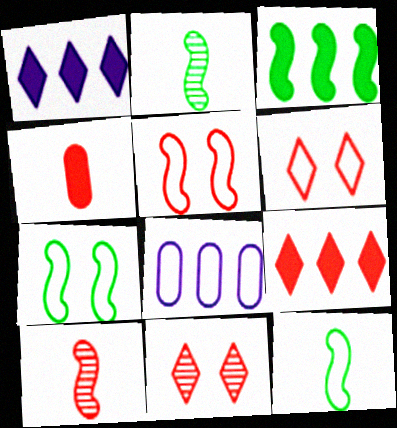[[2, 3, 7], 
[6, 8, 12]]